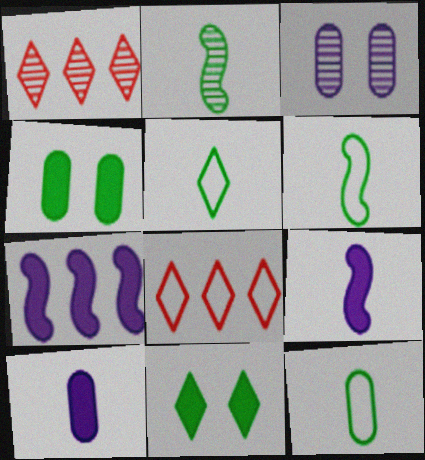[[1, 2, 3], 
[5, 6, 12]]